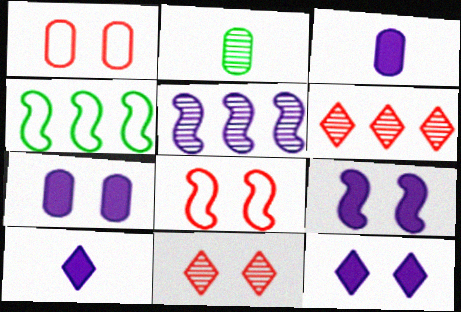[[2, 5, 11], 
[3, 4, 11], 
[7, 9, 12]]